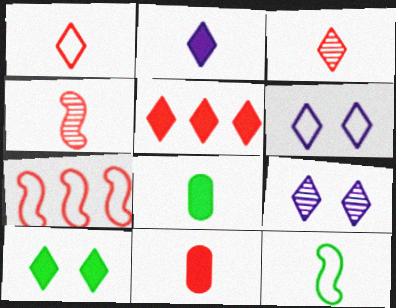[[1, 4, 11], 
[2, 5, 10], 
[7, 8, 9]]